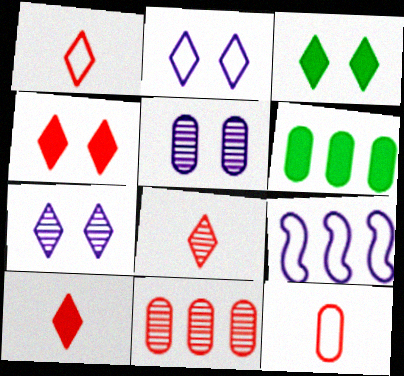[[1, 8, 10], 
[5, 6, 12]]